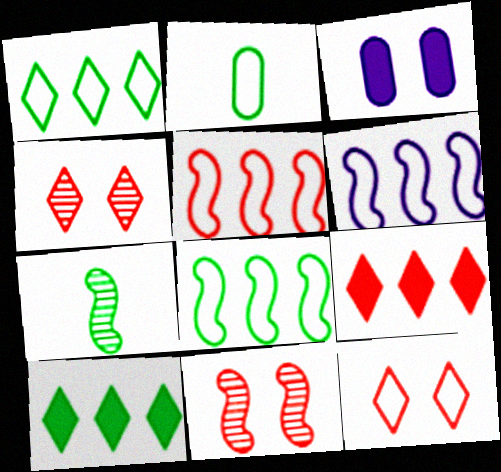[[2, 6, 12], 
[5, 6, 8]]